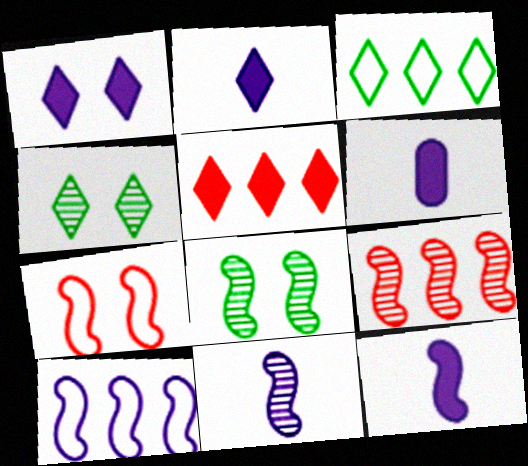[[2, 6, 12], 
[8, 9, 11]]